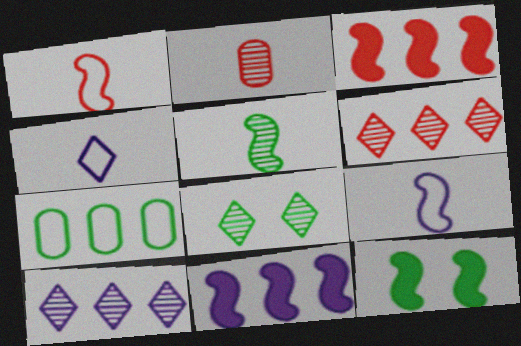[[3, 7, 10], 
[6, 7, 11]]